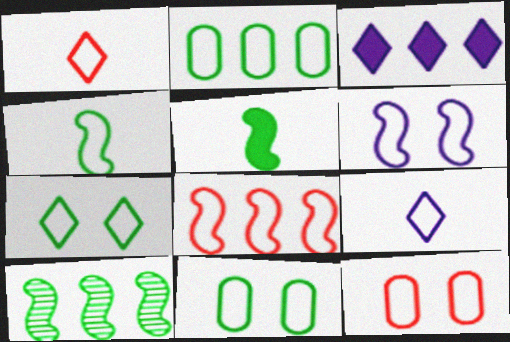[[1, 2, 6], 
[1, 8, 12], 
[2, 4, 7], 
[4, 6, 8], 
[6, 7, 12], 
[8, 9, 11]]